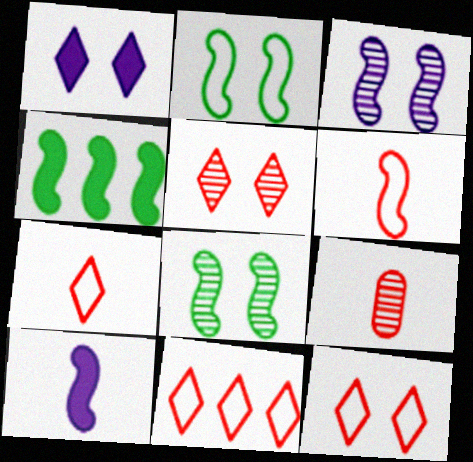[[3, 4, 6], 
[7, 11, 12]]